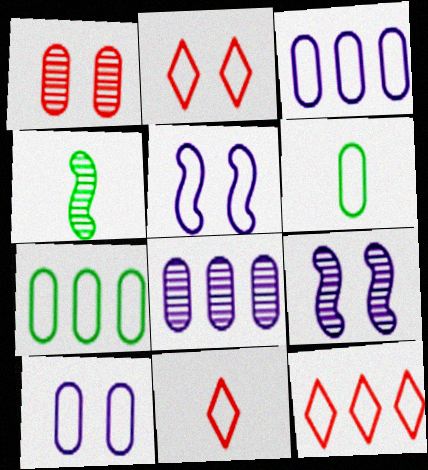[[2, 11, 12], 
[5, 6, 12], 
[5, 7, 11]]